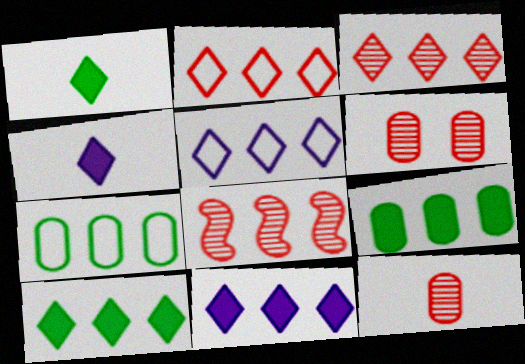[[3, 5, 10], 
[5, 8, 9], 
[7, 8, 11]]